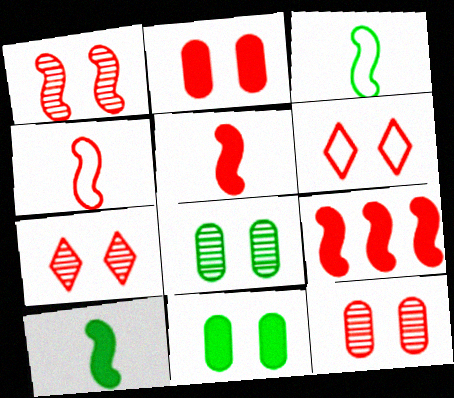[[1, 2, 6], 
[1, 4, 9], 
[1, 7, 12]]